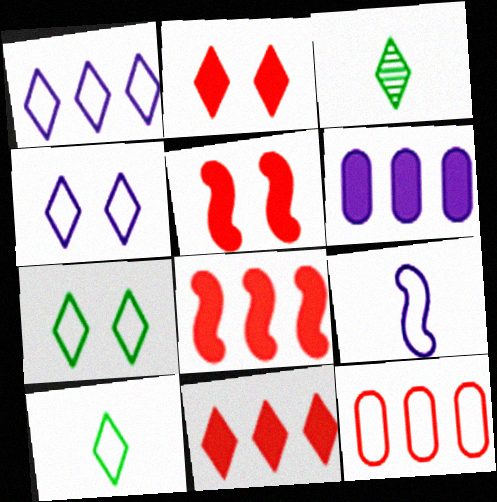[[1, 2, 3], 
[3, 4, 11], 
[7, 9, 12]]